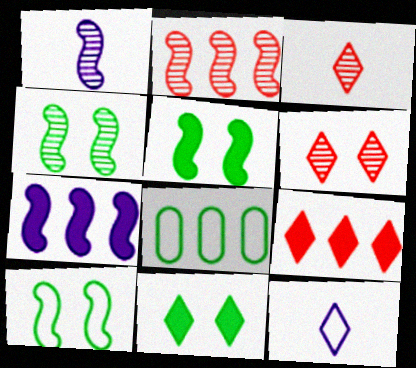[[1, 2, 4], 
[4, 5, 10]]